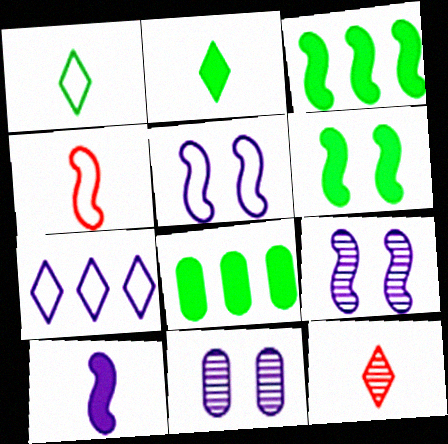[[2, 6, 8], 
[3, 4, 9], 
[5, 8, 12], 
[7, 10, 11]]